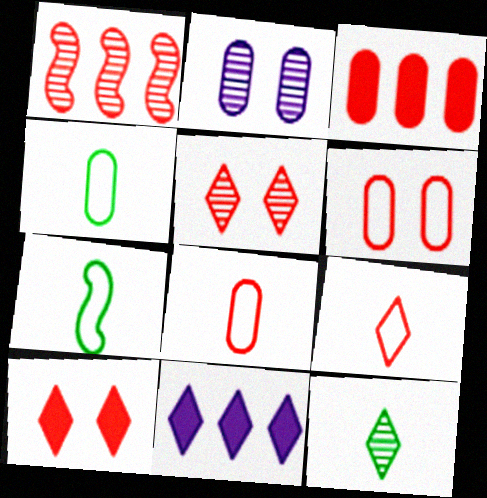[[1, 2, 12], 
[1, 8, 10], 
[2, 3, 4]]